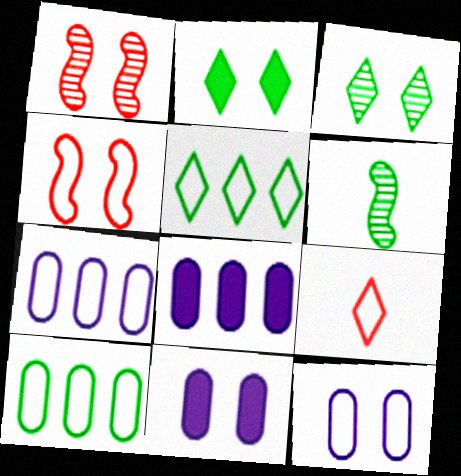[[1, 2, 12], 
[2, 6, 10], 
[3, 4, 11]]